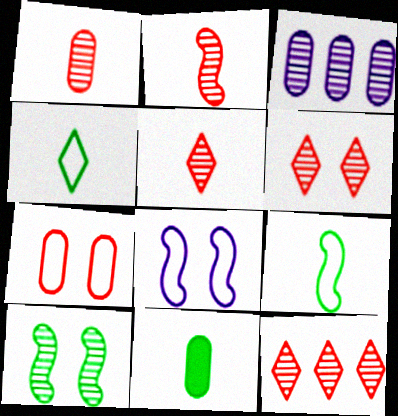[[1, 2, 5], 
[3, 5, 10], 
[3, 7, 11], 
[5, 6, 12], 
[8, 11, 12]]